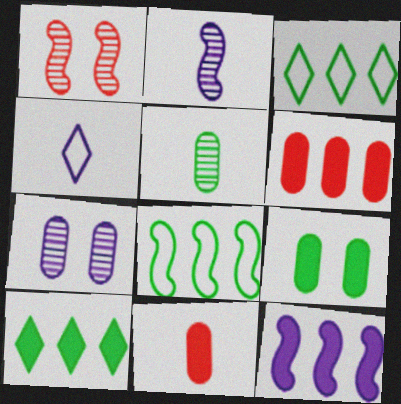[[4, 7, 12], 
[6, 10, 12]]